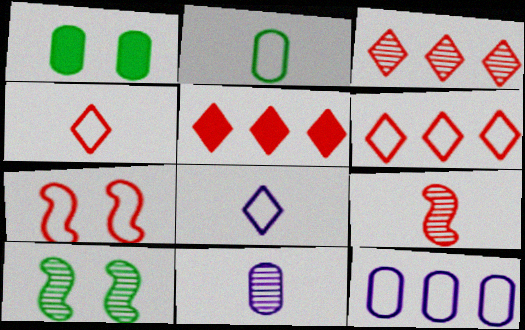[[3, 5, 6], 
[3, 10, 11]]